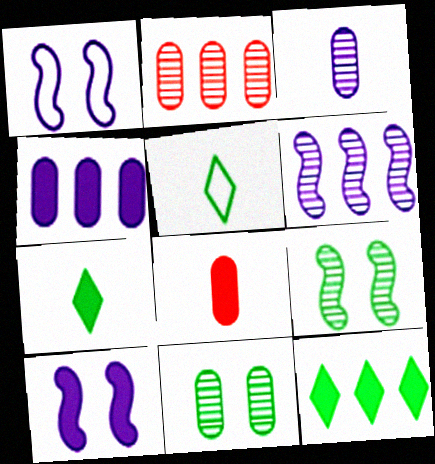[[1, 2, 7], 
[2, 3, 11], 
[2, 5, 10], 
[8, 10, 12]]